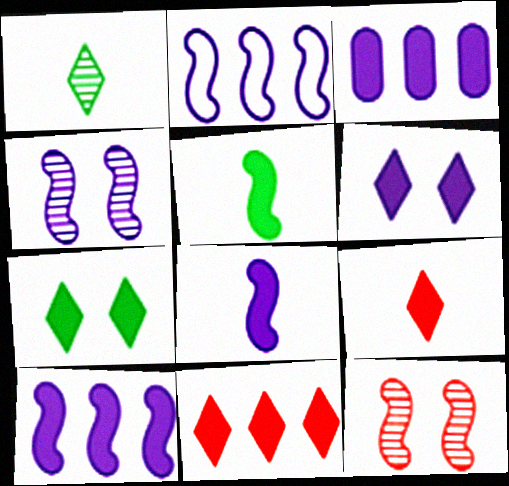[[2, 4, 8], 
[2, 5, 12], 
[3, 6, 8]]